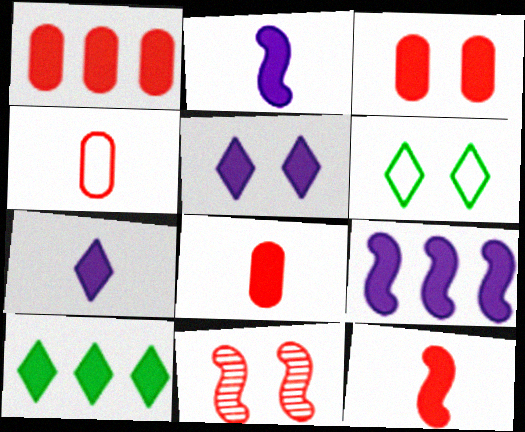[[1, 3, 8], 
[1, 9, 10], 
[2, 3, 10]]